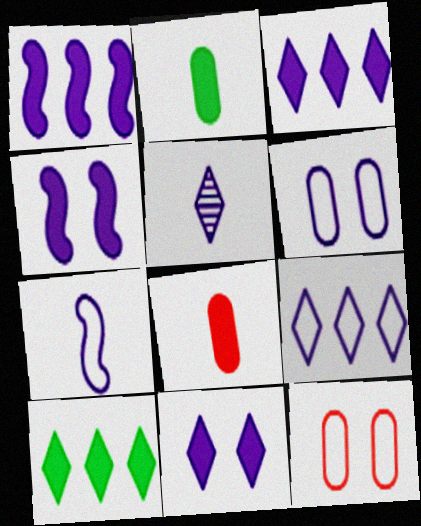[[1, 5, 6], 
[4, 8, 10], 
[5, 9, 11], 
[6, 7, 9]]